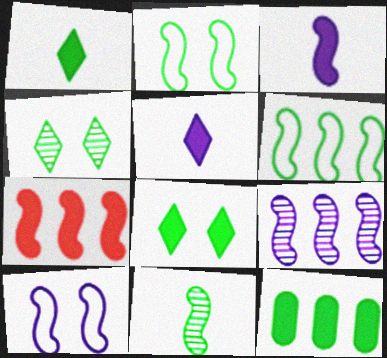[[3, 9, 10], 
[6, 7, 9], 
[7, 10, 11]]